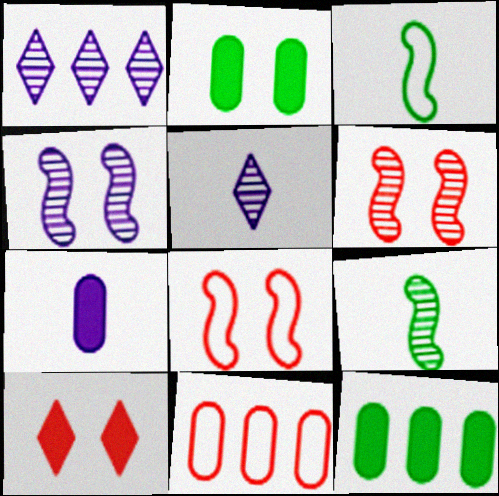[[5, 8, 12]]